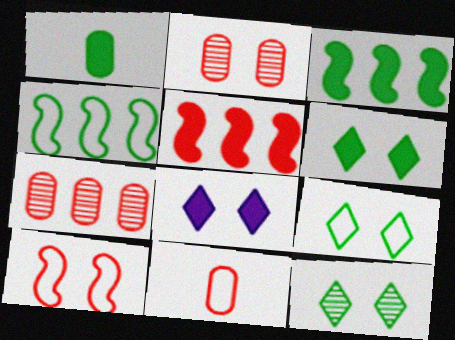[[1, 3, 6], 
[1, 4, 12], 
[1, 5, 8], 
[6, 9, 12]]